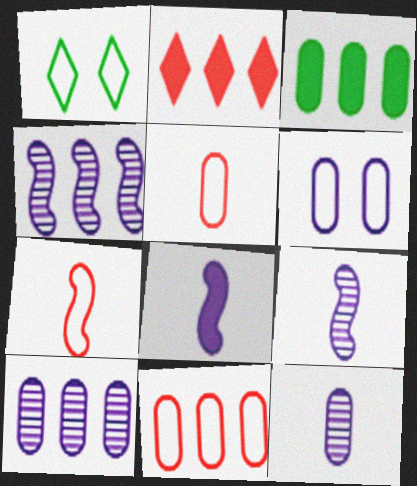[[3, 10, 11]]